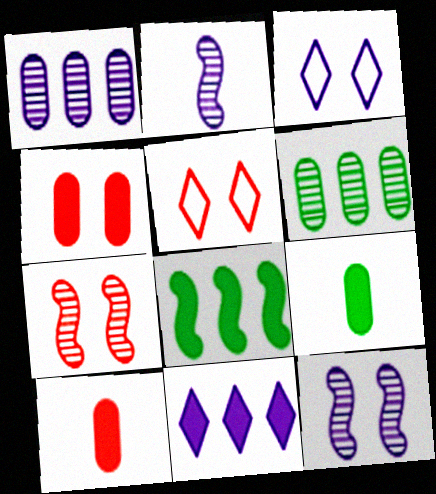[[4, 5, 7]]